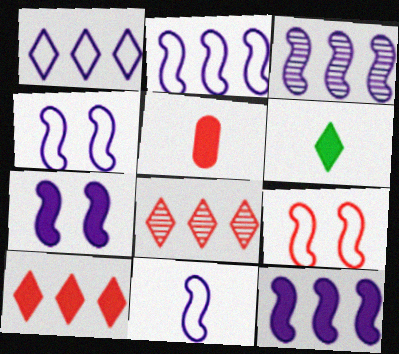[[2, 3, 12], 
[2, 4, 11], 
[3, 7, 11], 
[5, 8, 9]]